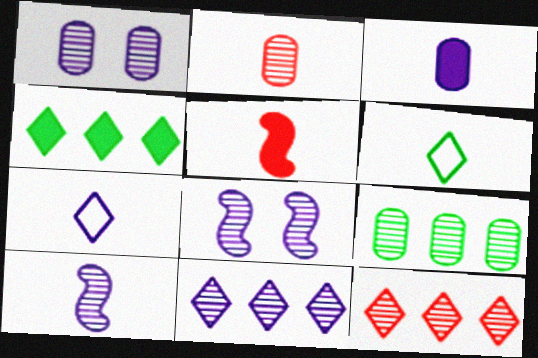[[1, 2, 9], 
[1, 10, 11], 
[3, 7, 10]]